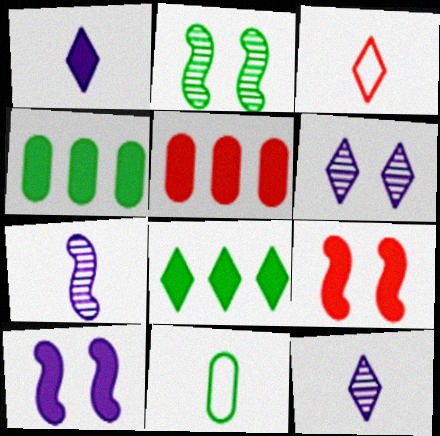[[1, 4, 9], 
[2, 8, 11], 
[3, 6, 8]]